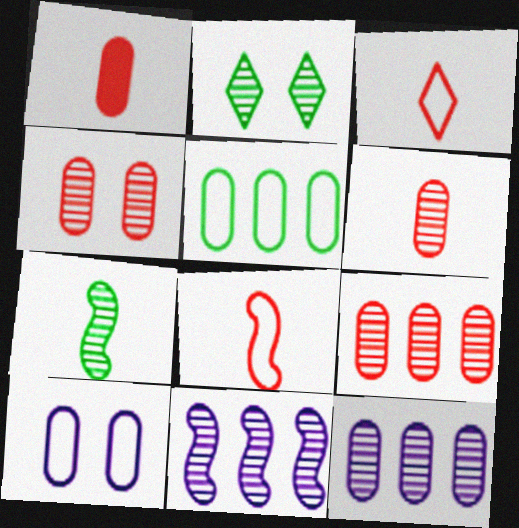[[2, 6, 11], 
[4, 6, 9]]